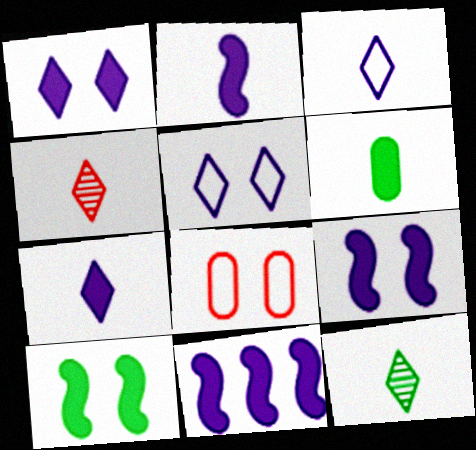[[2, 9, 11], 
[8, 11, 12]]